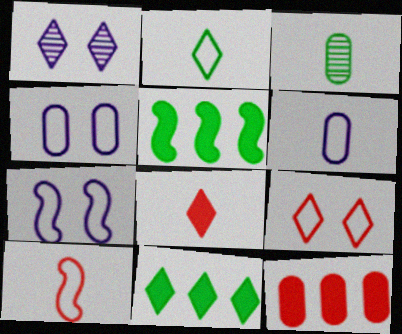[[2, 6, 10], 
[3, 4, 12]]